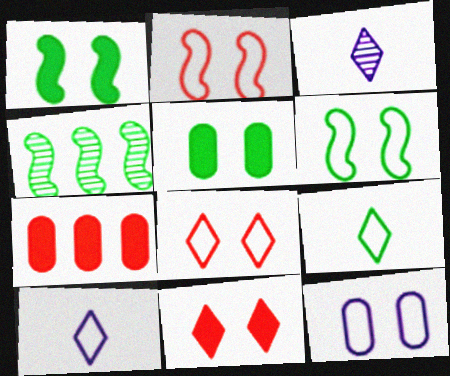[[3, 6, 7], 
[4, 5, 9], 
[6, 8, 12]]